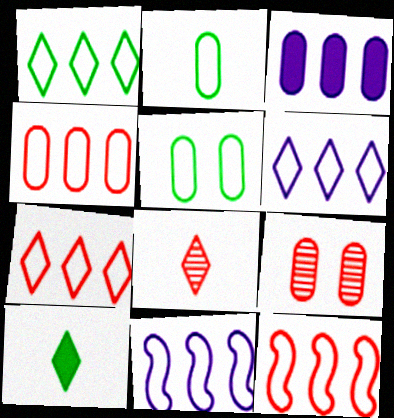[[1, 4, 11], 
[1, 6, 7], 
[2, 3, 9], 
[4, 7, 12], 
[9, 10, 11]]